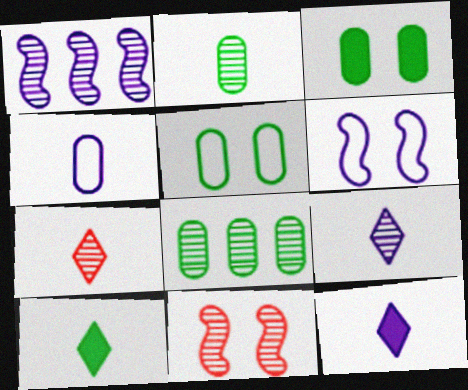[[8, 9, 11]]